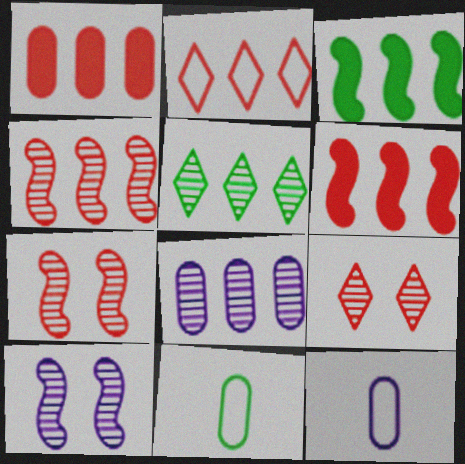[[1, 2, 4], 
[2, 3, 8], 
[3, 9, 12], 
[4, 5, 8]]